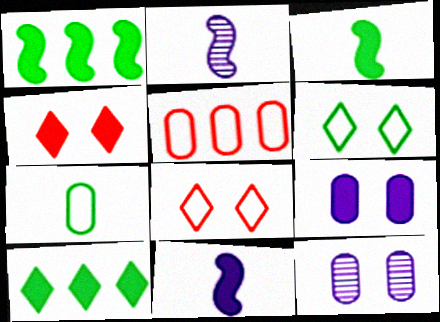[]